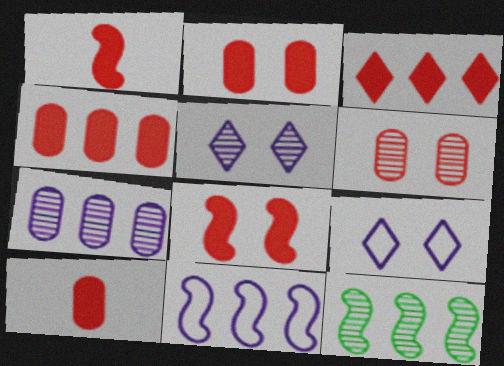[[1, 2, 3], 
[2, 4, 10], 
[3, 8, 10], 
[9, 10, 12]]